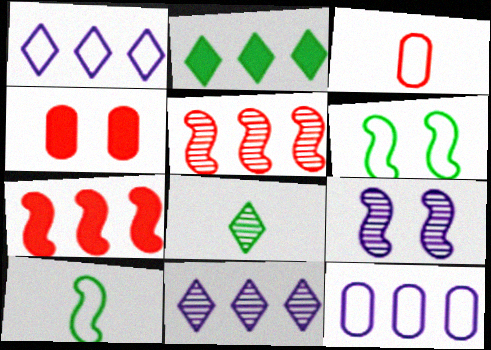[[1, 3, 6], 
[2, 3, 9], 
[2, 5, 12], 
[4, 10, 11], 
[7, 9, 10]]